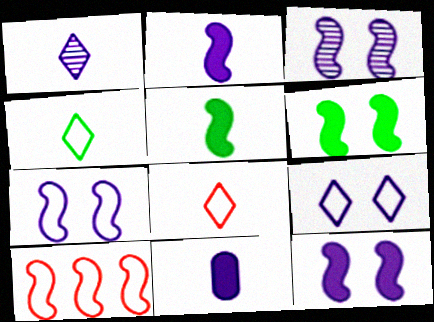[[3, 5, 10], 
[3, 7, 12]]